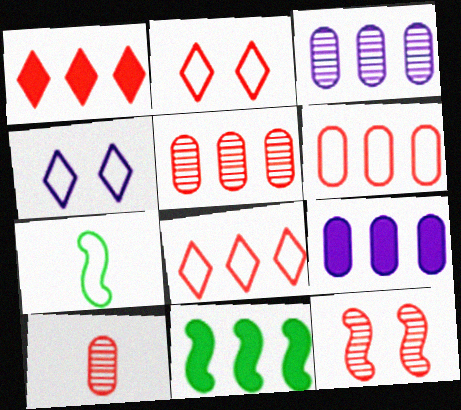[[1, 9, 11], 
[3, 8, 11], 
[4, 6, 7], 
[4, 10, 11]]